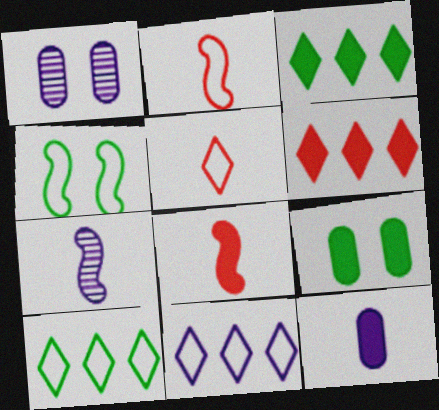[[1, 2, 3], 
[1, 8, 10]]